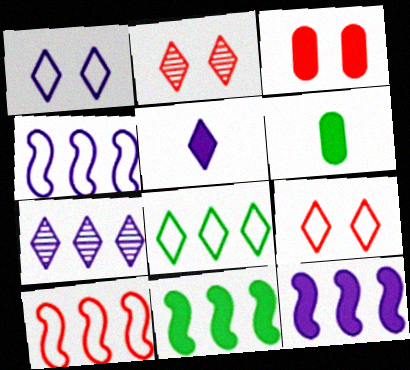[[1, 5, 7], 
[2, 4, 6], 
[2, 5, 8], 
[3, 5, 11]]